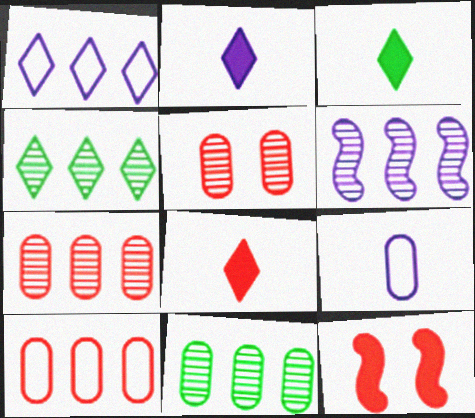[[2, 3, 8], 
[4, 6, 7], 
[4, 9, 12]]